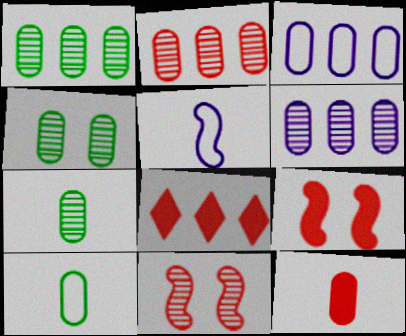[[1, 2, 6], 
[1, 4, 7], 
[3, 4, 12], 
[4, 5, 8], 
[8, 9, 12]]